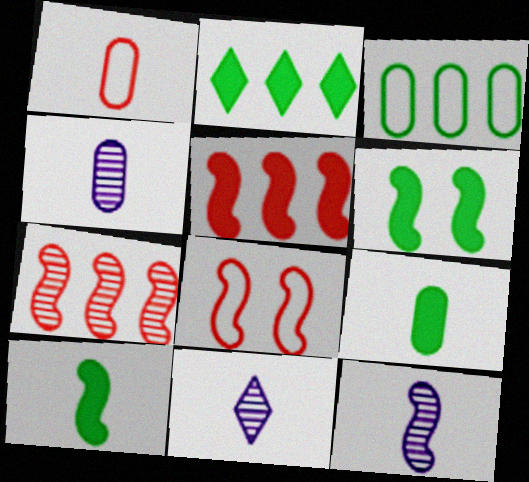[[1, 4, 9], 
[1, 10, 11], 
[2, 4, 8], 
[2, 6, 9], 
[4, 11, 12]]